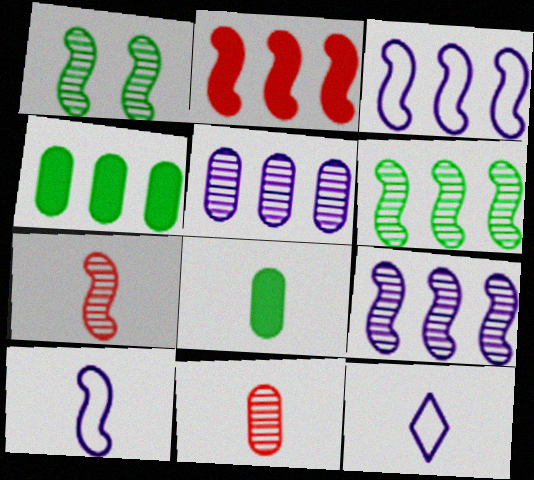[[1, 2, 10], 
[1, 7, 9], 
[2, 3, 6], 
[7, 8, 12]]